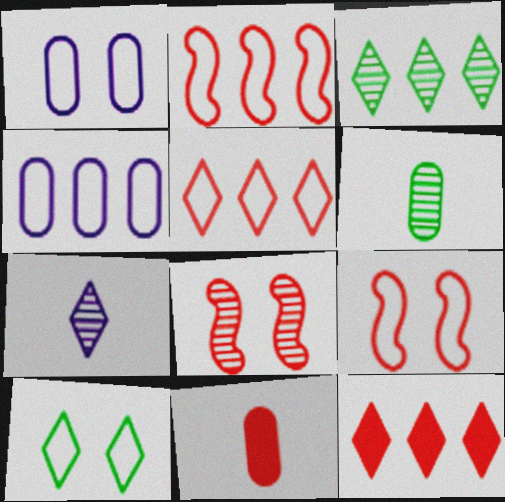[[1, 9, 10], 
[5, 8, 11], 
[7, 10, 12]]